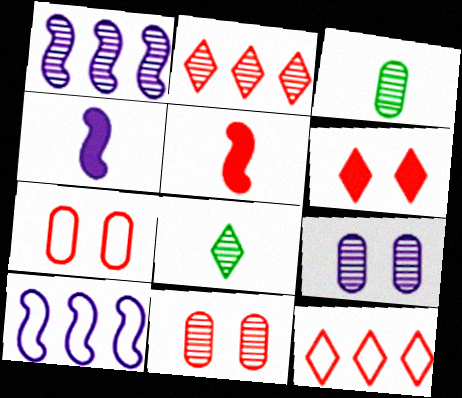[[1, 8, 11], 
[2, 5, 7], 
[3, 6, 10], 
[5, 11, 12]]